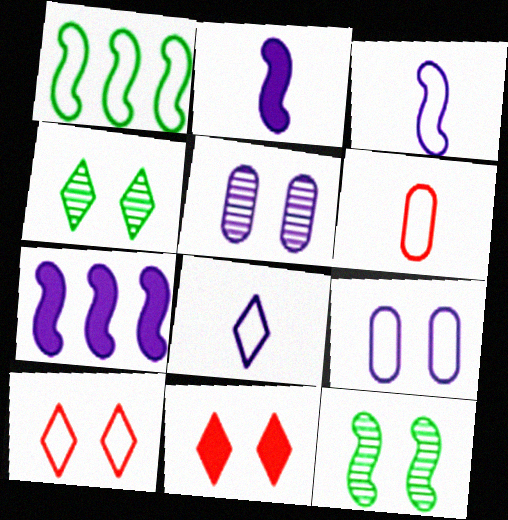[[4, 6, 7], 
[5, 7, 8], 
[9, 11, 12]]